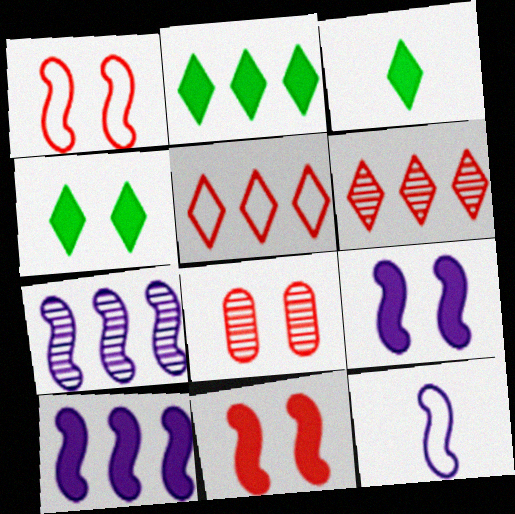[[2, 3, 4], 
[2, 8, 12], 
[7, 9, 12]]